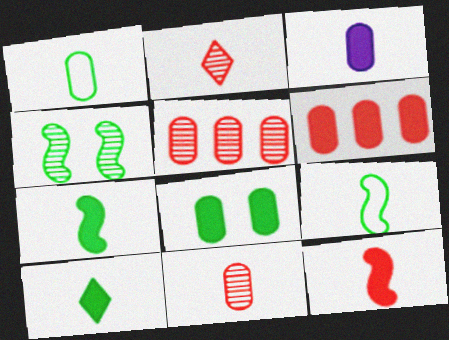[[1, 3, 11], 
[2, 3, 9], 
[3, 6, 8], 
[3, 10, 12]]